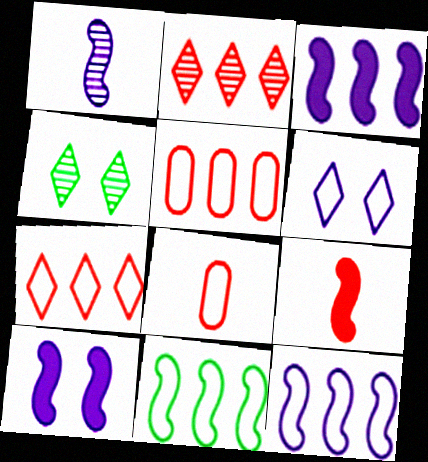[[1, 10, 12], 
[3, 4, 8], 
[6, 8, 11]]